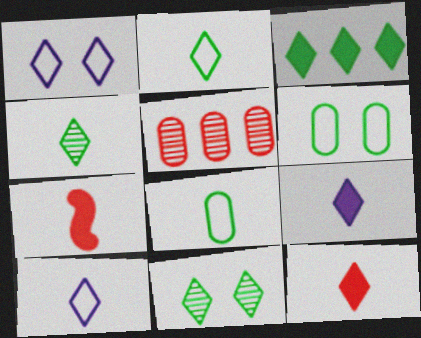[[2, 3, 11], 
[4, 10, 12]]